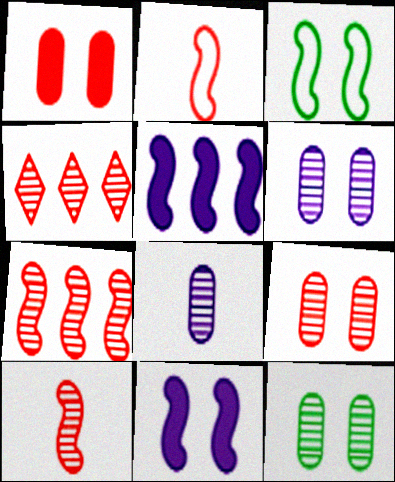[[1, 2, 4], 
[3, 5, 10], 
[4, 9, 10], 
[6, 9, 12]]